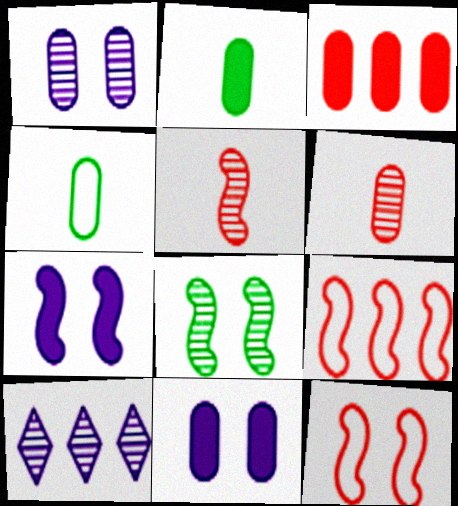[[1, 3, 4], 
[2, 3, 11], 
[2, 10, 12], 
[6, 8, 10], 
[7, 8, 12]]